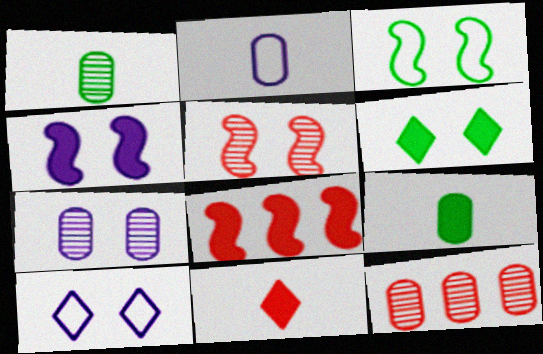[[1, 7, 12], 
[1, 8, 10], 
[3, 4, 5], 
[4, 7, 10]]